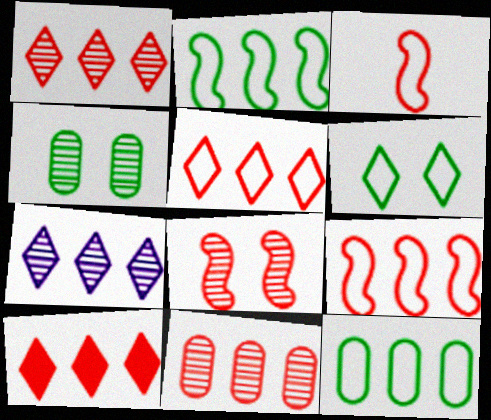[[1, 5, 10], 
[9, 10, 11]]